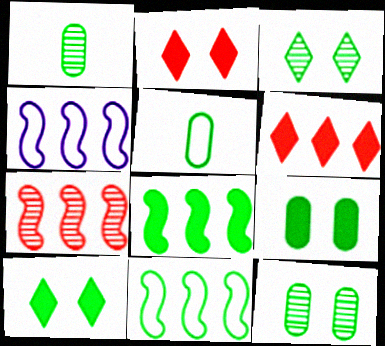[[1, 2, 4], 
[1, 10, 11], 
[3, 5, 8], 
[4, 7, 8]]